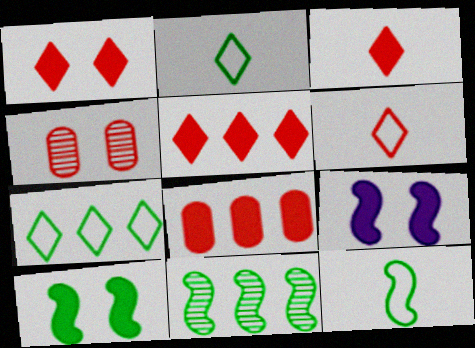[[1, 3, 5], 
[10, 11, 12]]